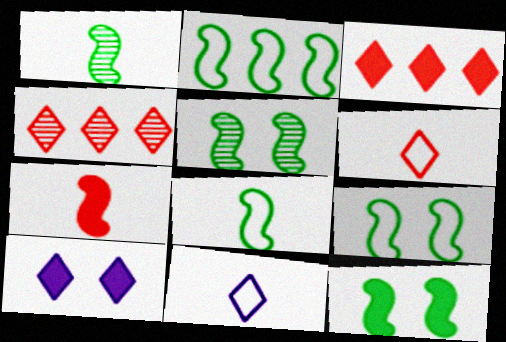[[1, 2, 12], 
[2, 8, 9], 
[5, 9, 12]]